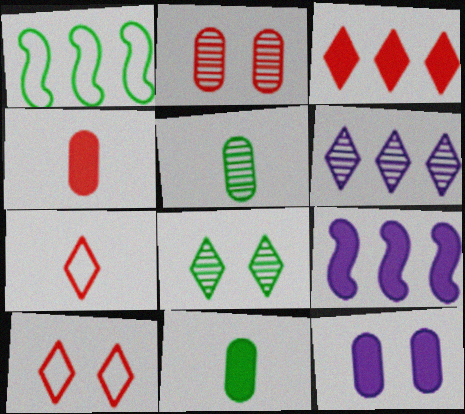[[1, 8, 11], 
[5, 9, 10]]